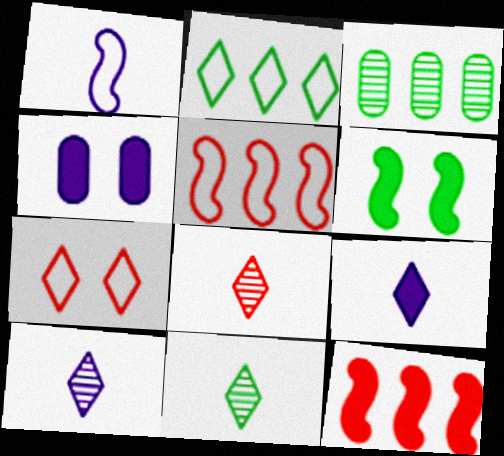[[4, 5, 11], 
[8, 10, 11]]